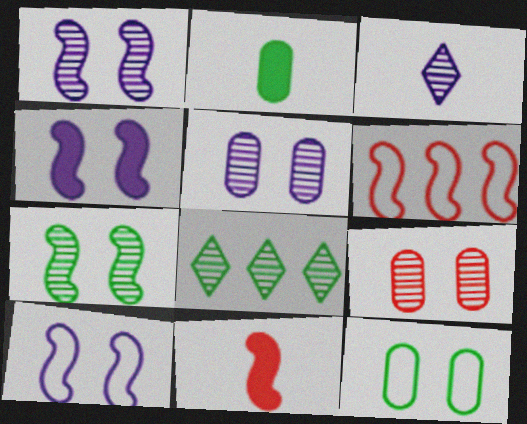[[1, 4, 10]]